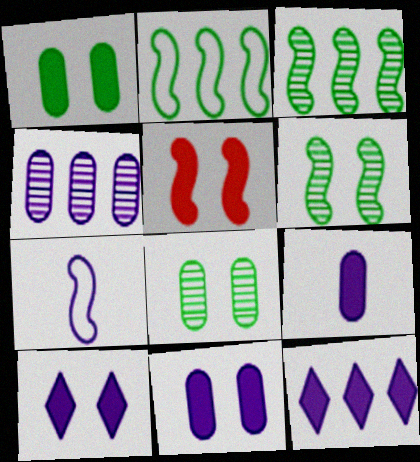[[1, 5, 10], 
[3, 5, 7], 
[4, 7, 10]]